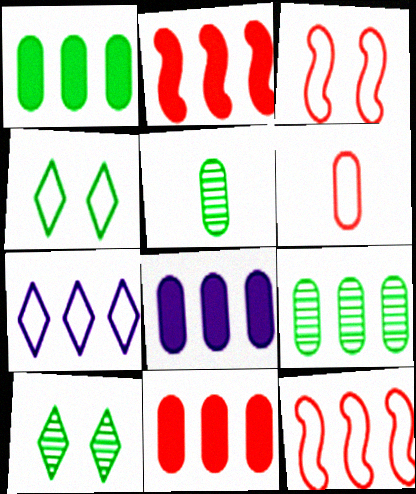[[1, 8, 11], 
[2, 7, 9]]